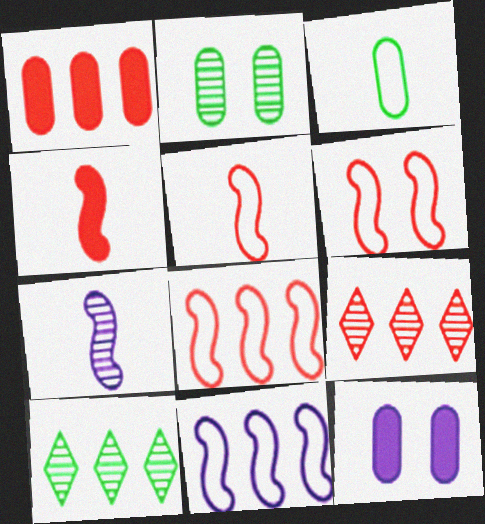[[1, 8, 9], 
[1, 10, 11], 
[2, 7, 9], 
[5, 6, 8], 
[5, 10, 12]]